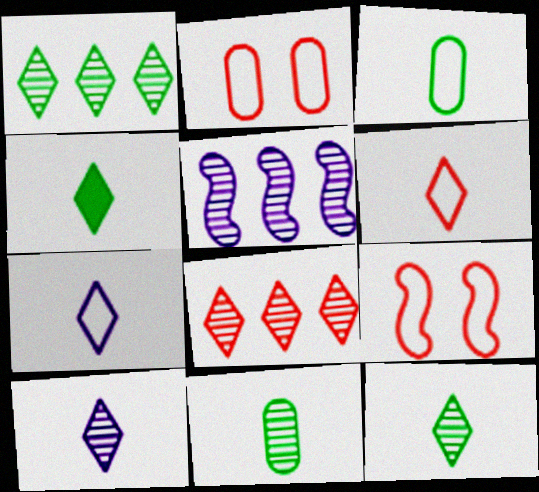[[2, 4, 5], 
[4, 6, 10]]